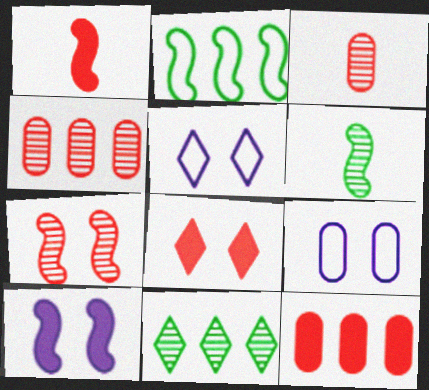[[1, 8, 12], 
[1, 9, 11], 
[5, 6, 12]]